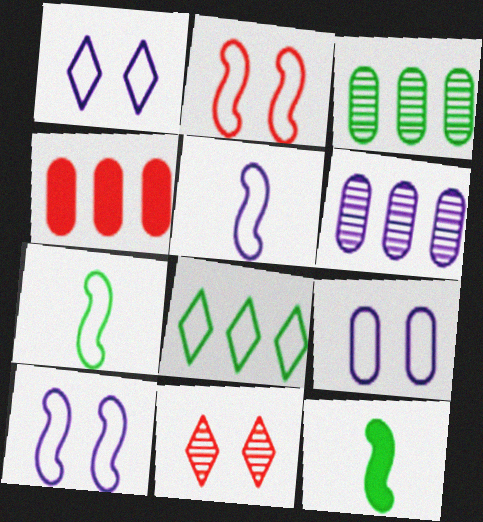[[1, 9, 10]]